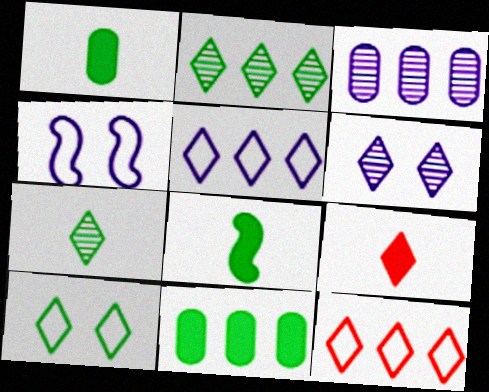[]